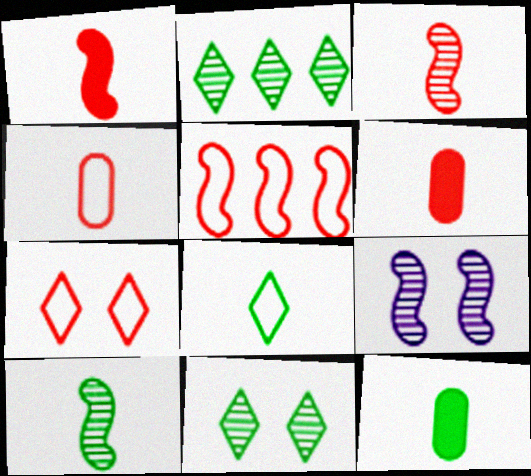[[4, 5, 7], 
[8, 10, 12]]